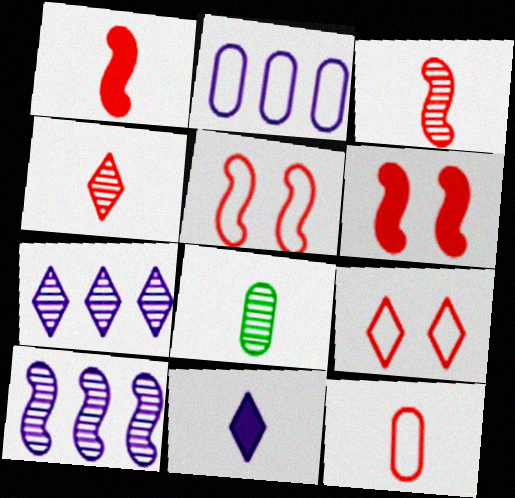[[1, 4, 12]]